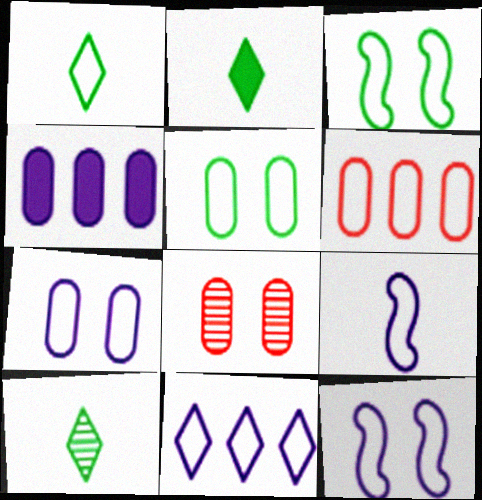[[1, 2, 10], 
[1, 6, 12], 
[7, 9, 11]]